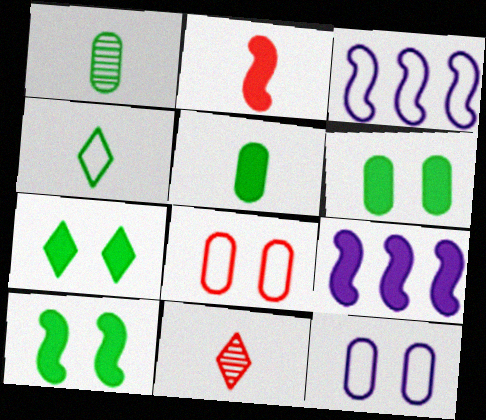[[2, 9, 10], 
[3, 4, 8], 
[3, 6, 11], 
[6, 7, 10]]